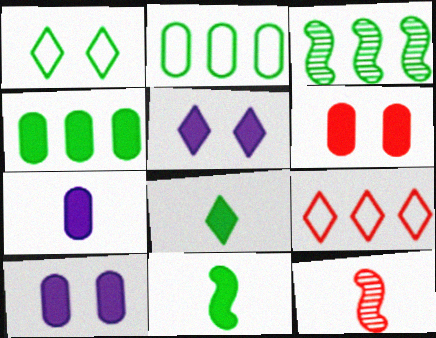[[2, 5, 12], 
[4, 6, 7], 
[6, 9, 12]]